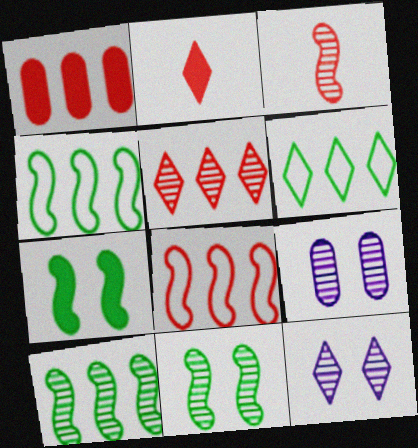[[1, 5, 8], 
[2, 4, 9], 
[2, 6, 12]]